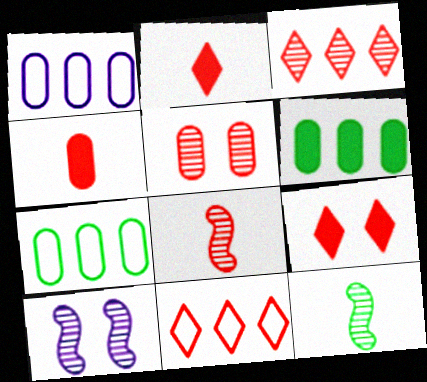[[1, 9, 12], 
[2, 7, 10], 
[3, 5, 8]]